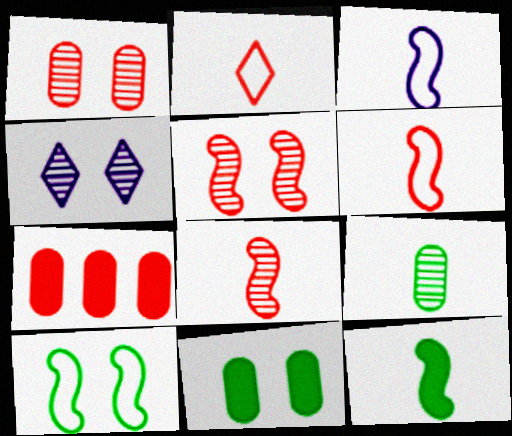[[2, 5, 7], 
[3, 8, 12]]